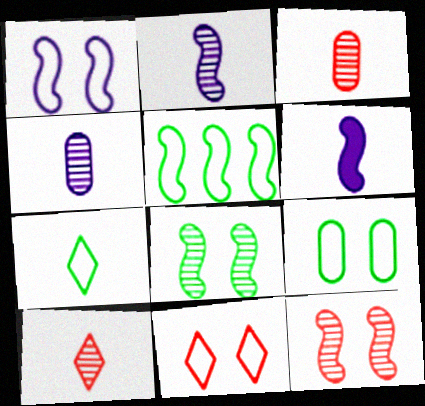[[1, 9, 11], 
[3, 6, 7], 
[5, 6, 12], 
[5, 7, 9]]